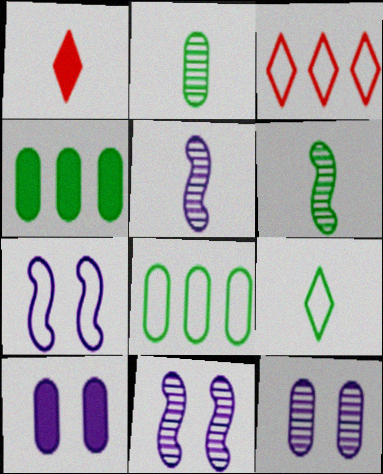[[1, 8, 11], 
[3, 6, 10]]